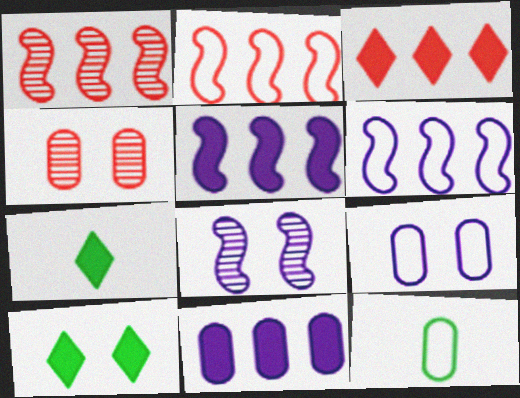[[1, 7, 9], 
[3, 8, 12], 
[4, 6, 7], 
[4, 11, 12]]